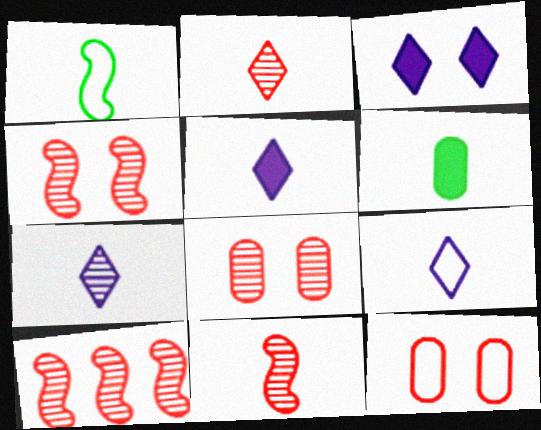[[2, 8, 10], 
[4, 10, 11], 
[5, 7, 9], 
[6, 9, 11]]